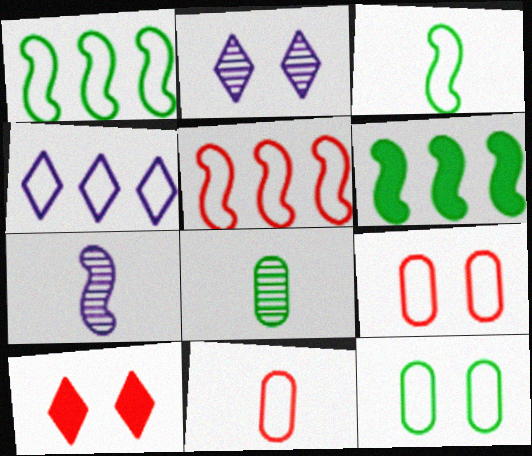[[2, 6, 11], 
[3, 4, 9]]